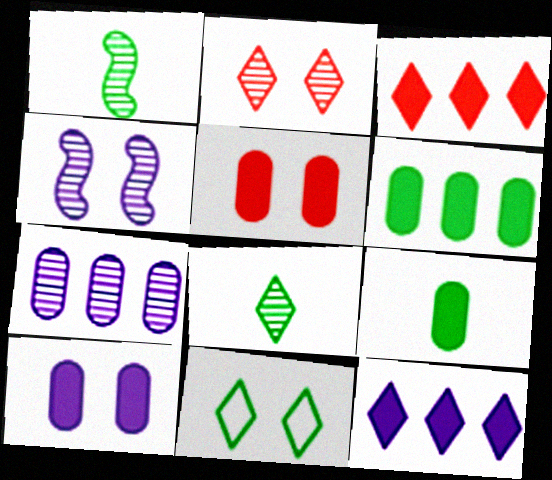[[1, 2, 7], 
[1, 6, 11], 
[4, 5, 11]]